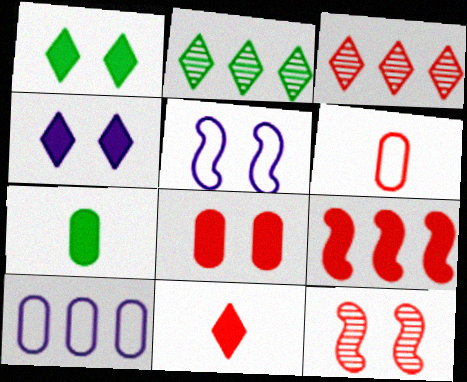[[2, 9, 10], 
[3, 5, 7], 
[4, 7, 9], 
[8, 9, 11]]